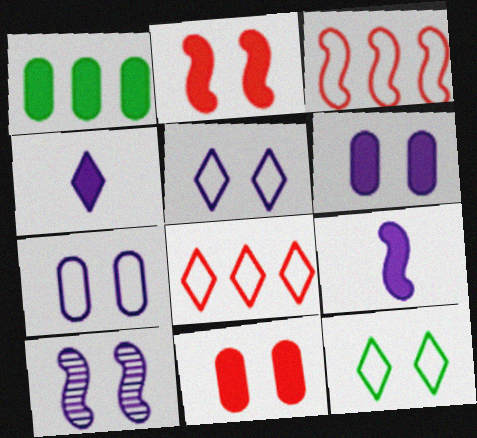[[1, 2, 4], 
[5, 6, 10], 
[10, 11, 12]]